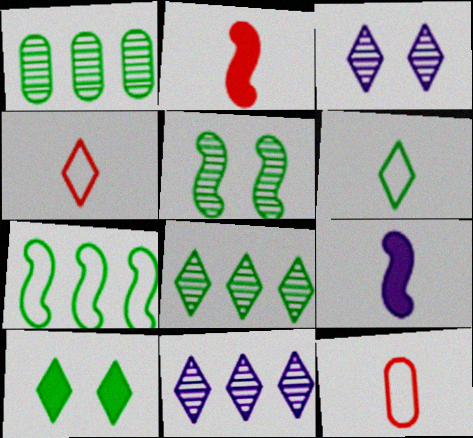[[4, 10, 11], 
[6, 8, 10]]